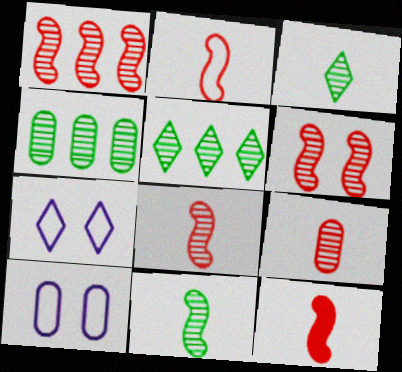[[1, 6, 8], 
[2, 8, 12], 
[4, 7, 12], 
[5, 10, 12]]